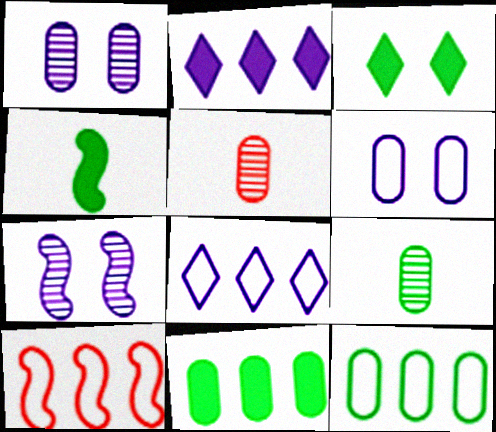[[3, 4, 11], 
[4, 7, 10], 
[5, 6, 11], 
[8, 10, 12]]